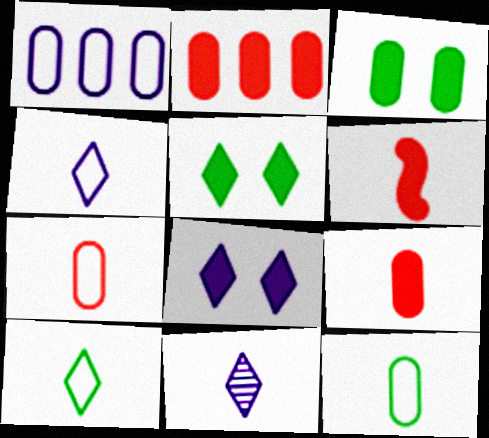[[6, 11, 12]]